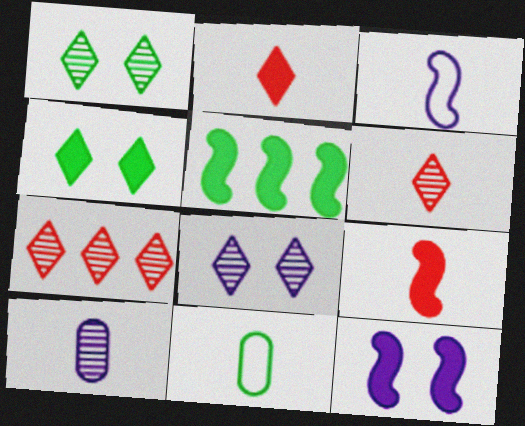[[1, 5, 11], 
[5, 9, 12], 
[7, 11, 12]]